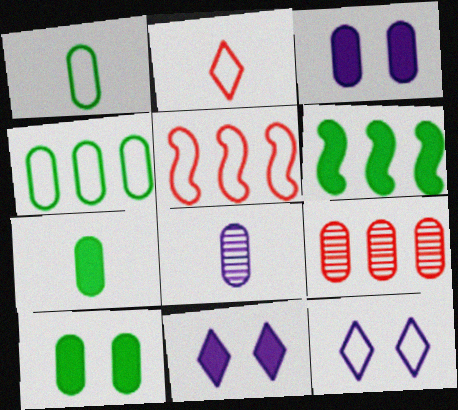[[1, 3, 9], 
[1, 5, 12]]